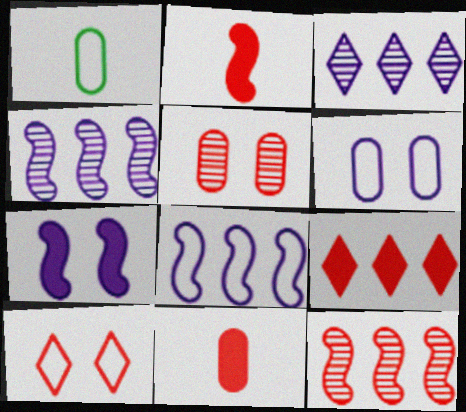[[1, 8, 10], 
[10, 11, 12]]